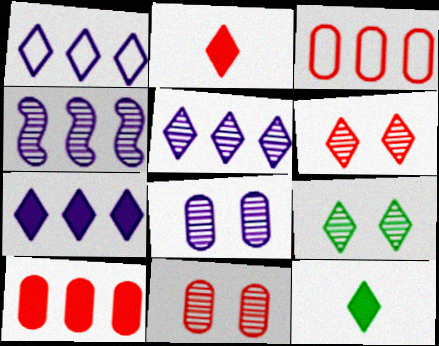[[1, 2, 9], 
[1, 5, 7], 
[1, 6, 12]]